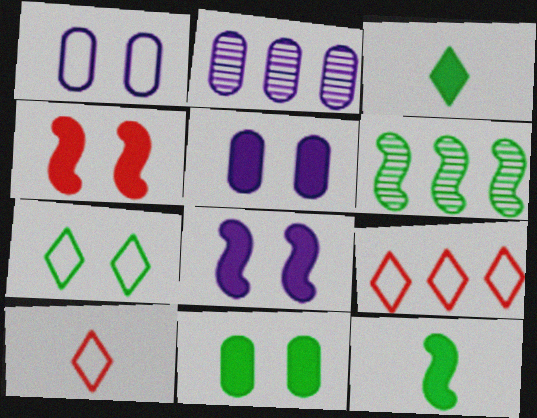[[5, 6, 10]]